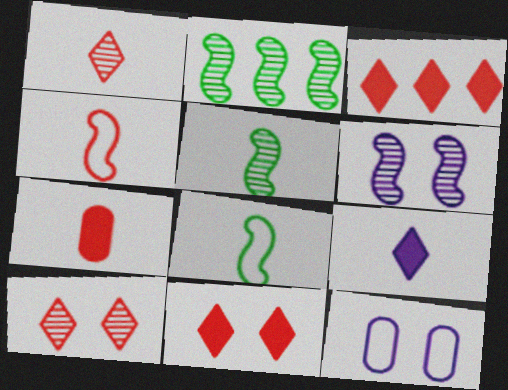[[1, 4, 7], 
[3, 5, 12]]